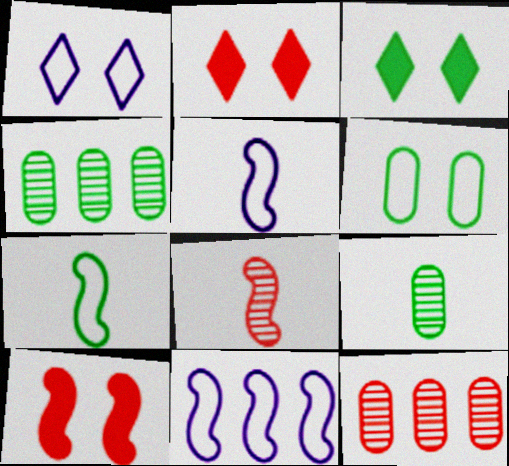[[2, 4, 5], 
[2, 9, 11], 
[3, 4, 7], 
[3, 5, 12]]